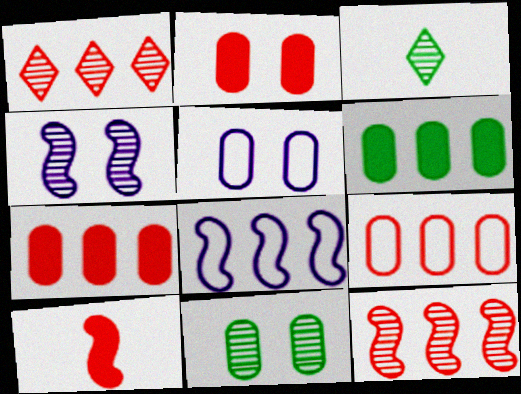[[1, 6, 8], 
[2, 3, 8], 
[2, 5, 11]]